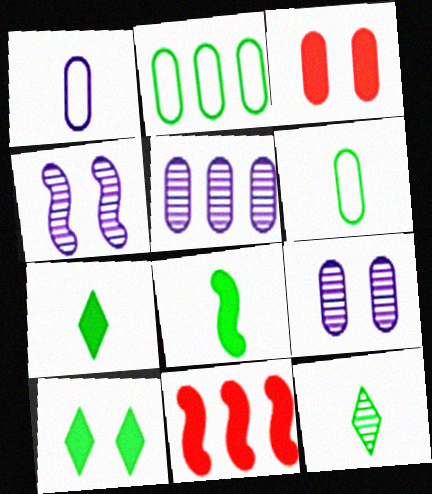[[3, 5, 6], 
[6, 8, 12]]